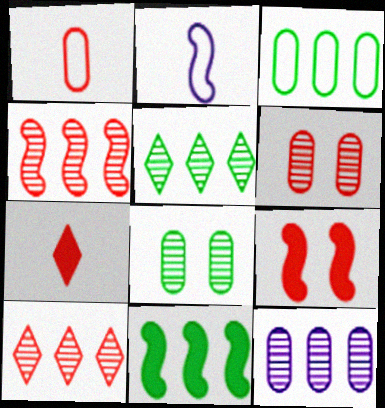[[1, 9, 10], 
[3, 5, 11], 
[4, 5, 12]]